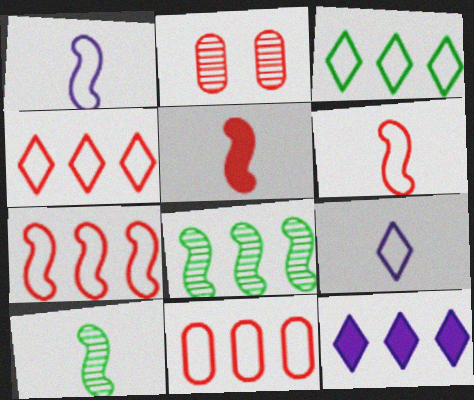[[1, 5, 10], 
[2, 4, 5], 
[4, 7, 11], 
[8, 11, 12]]